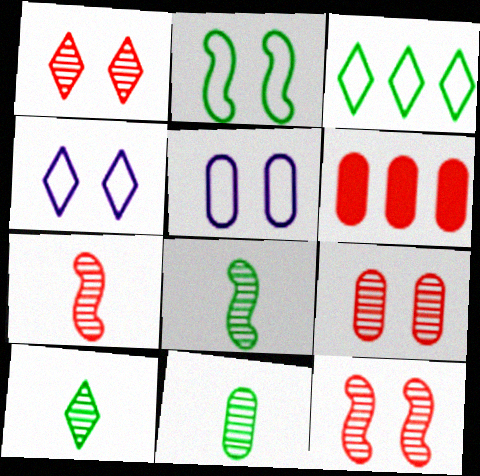[[1, 9, 12], 
[4, 6, 8], 
[5, 6, 11], 
[8, 10, 11]]